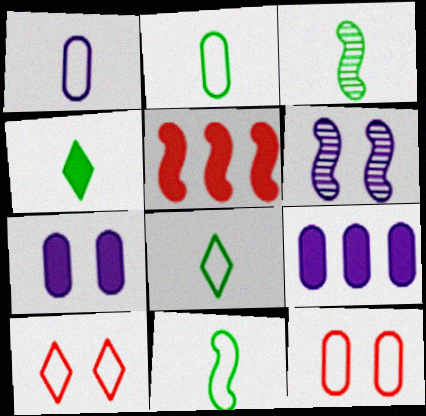[[2, 3, 4], 
[2, 8, 11], 
[3, 9, 10], 
[4, 5, 7], 
[5, 6, 11]]